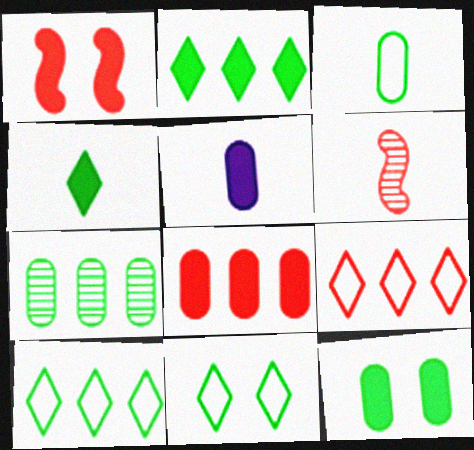[[1, 2, 5], 
[3, 7, 12], 
[5, 8, 12]]